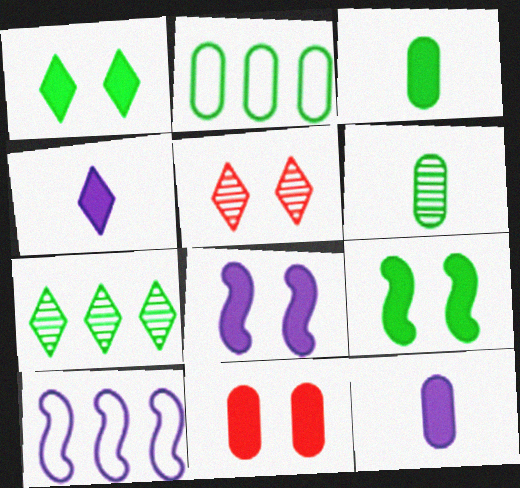[[1, 8, 11], 
[3, 5, 10]]